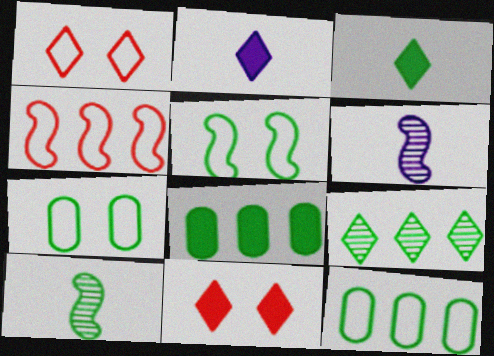[[1, 2, 9], 
[1, 6, 8], 
[6, 11, 12]]